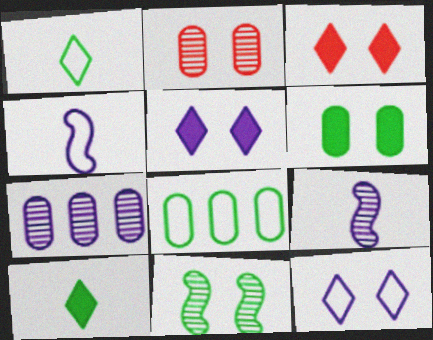[[3, 8, 9], 
[4, 5, 7], 
[8, 10, 11]]